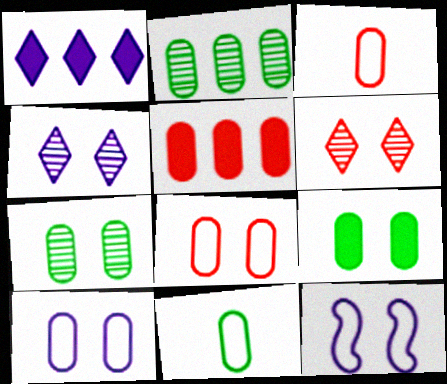[[2, 9, 11], 
[6, 9, 12]]